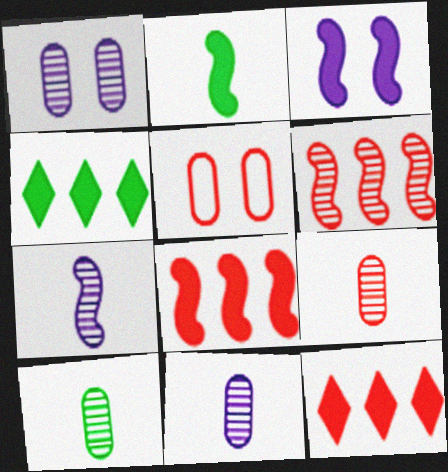[[2, 3, 8], 
[4, 5, 7], 
[9, 10, 11]]